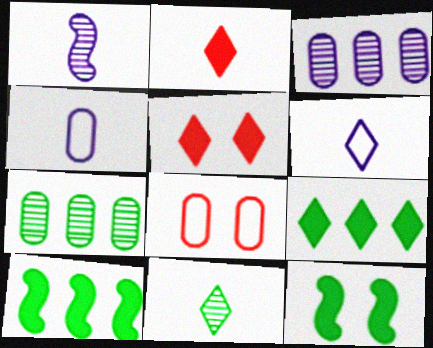[[1, 8, 9], 
[2, 6, 11]]